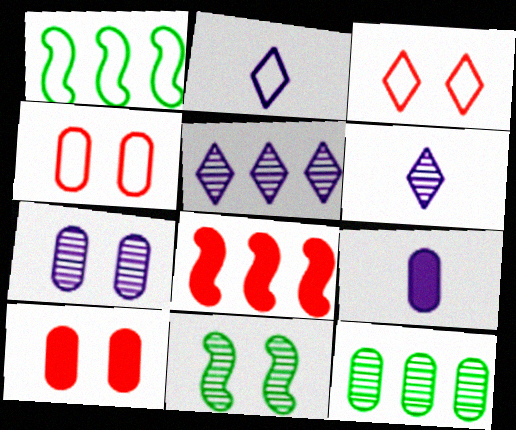[[1, 2, 4], 
[1, 6, 10], 
[4, 9, 12]]